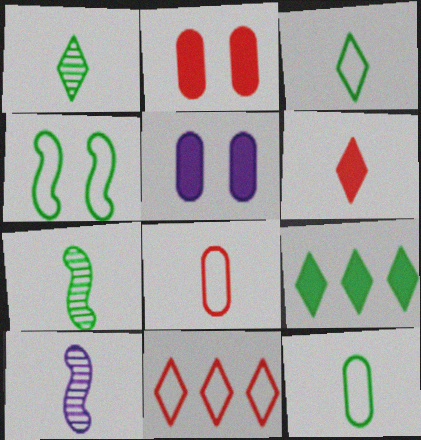[[5, 7, 11], 
[6, 10, 12]]